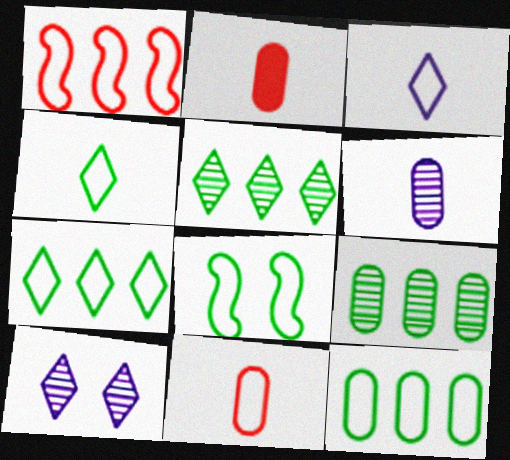[[4, 8, 12]]